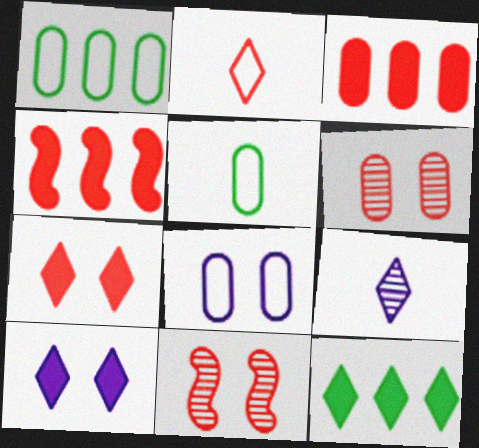[[2, 3, 11], 
[2, 4, 6]]